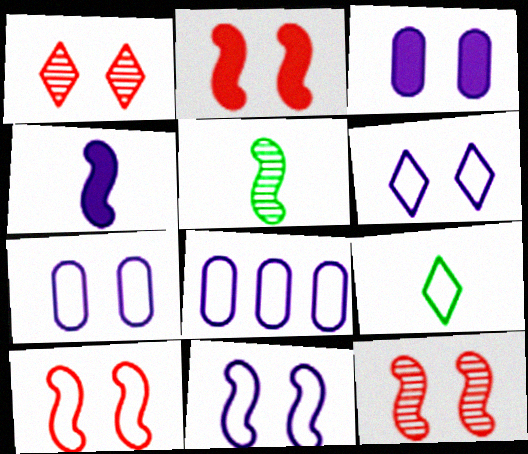[[2, 10, 12], 
[6, 7, 11], 
[8, 9, 10]]